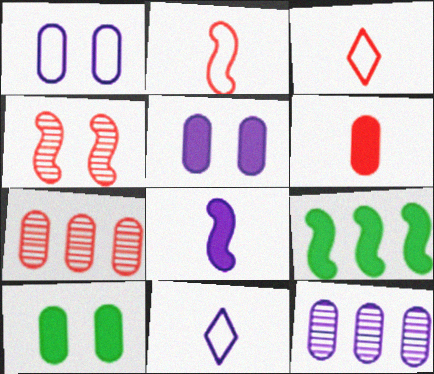[]